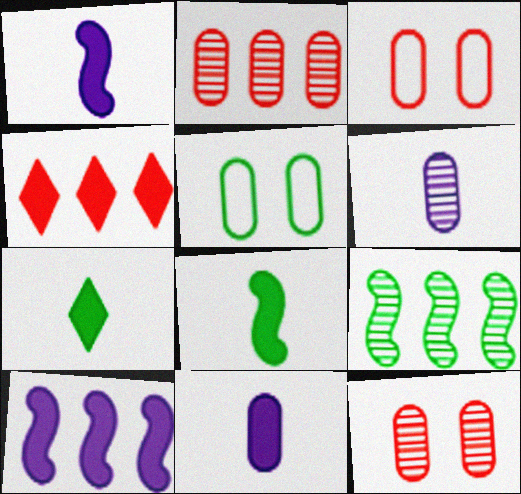[[2, 5, 11], 
[5, 7, 9]]